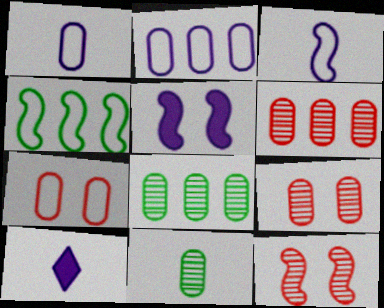[[4, 9, 10]]